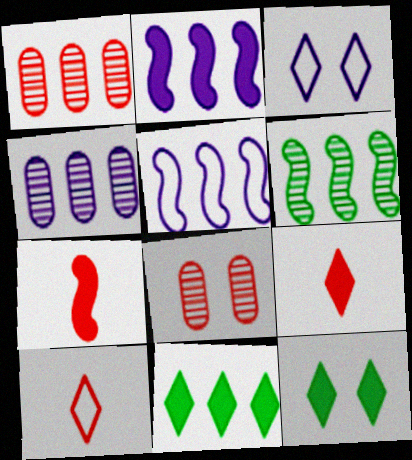[[1, 5, 11]]